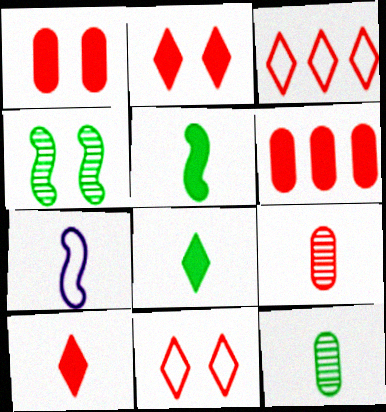[[7, 8, 9], 
[7, 10, 12]]